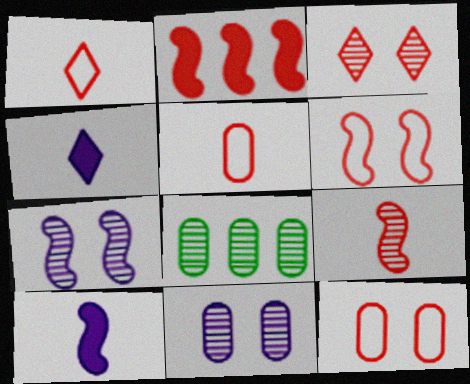[[2, 3, 5], 
[2, 6, 9], 
[4, 6, 8]]